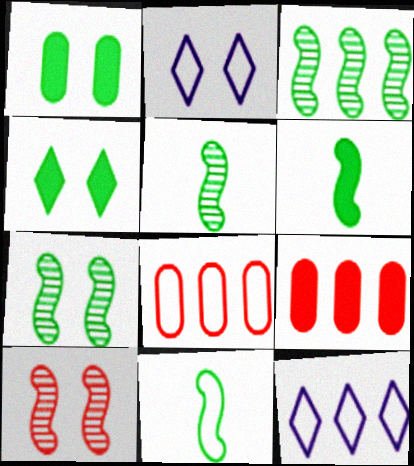[[1, 2, 10], 
[2, 5, 9], 
[2, 8, 11], 
[3, 5, 7], 
[3, 9, 12], 
[5, 6, 11]]